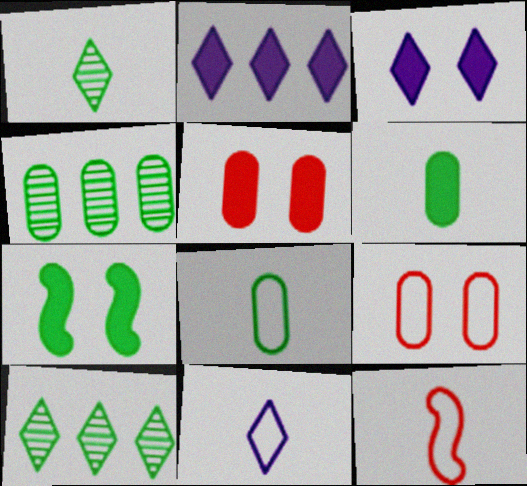[[3, 4, 12], 
[3, 5, 7], 
[7, 8, 10], 
[8, 11, 12]]